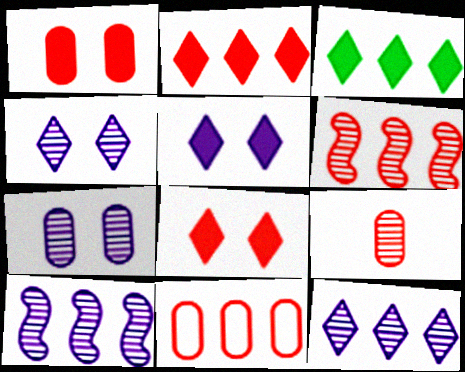[[1, 9, 11], 
[2, 6, 11], 
[3, 10, 11]]